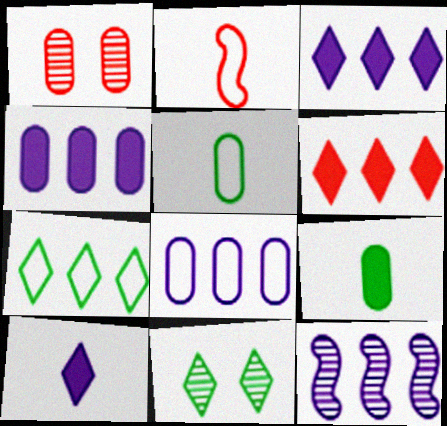[[1, 2, 6], 
[1, 4, 5], 
[1, 8, 9], 
[2, 4, 11], 
[3, 8, 12]]